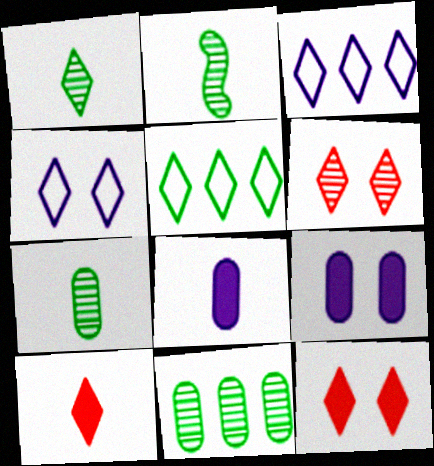[[1, 2, 7], 
[1, 3, 12]]